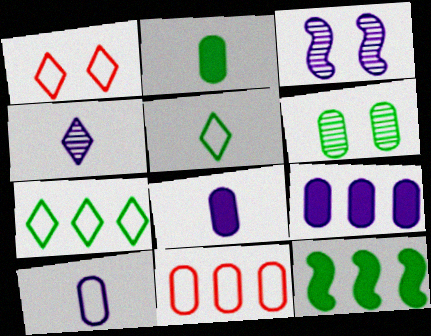[[5, 6, 12], 
[6, 8, 11]]